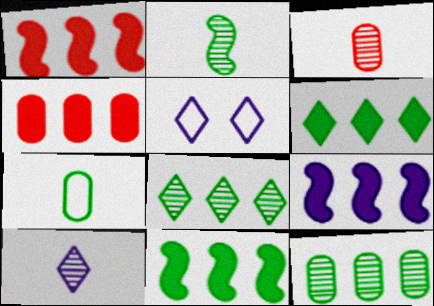[[1, 9, 11], 
[2, 3, 10], 
[2, 4, 5], 
[3, 5, 11], 
[4, 6, 9]]